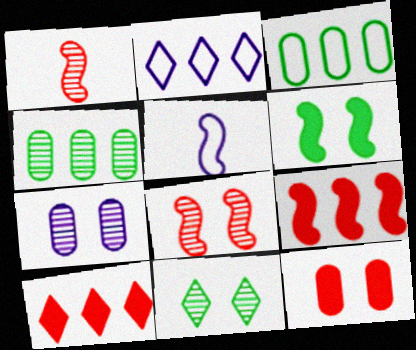[[2, 4, 9], 
[7, 8, 11]]